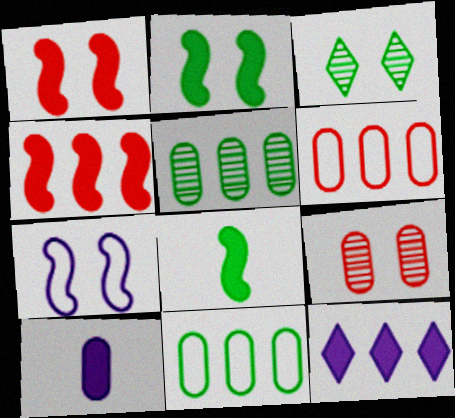[[3, 8, 11], 
[9, 10, 11]]